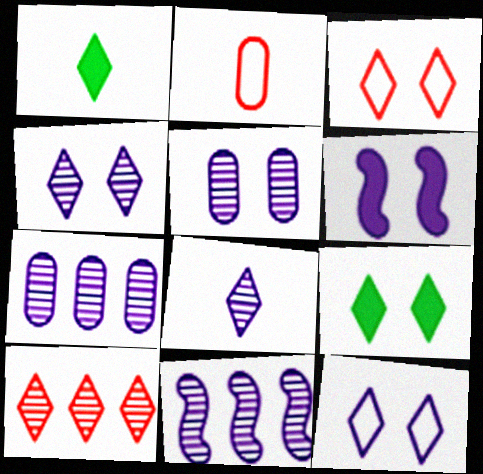[[1, 10, 12], 
[2, 9, 11], 
[3, 4, 9], 
[5, 6, 12], 
[5, 8, 11]]